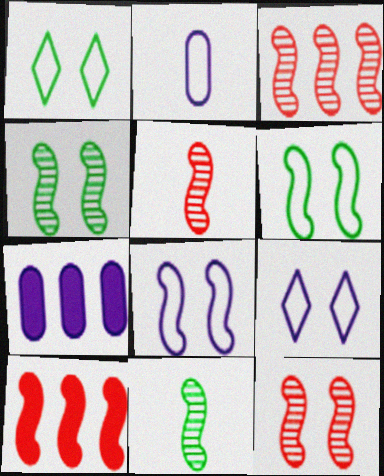[[1, 5, 7], 
[3, 5, 12], 
[8, 10, 11]]